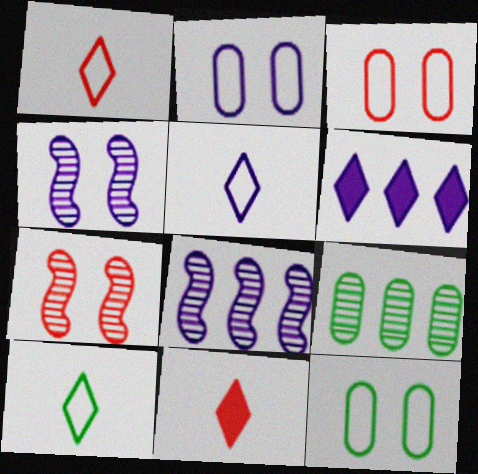[[1, 5, 10], 
[2, 3, 12], 
[8, 11, 12]]